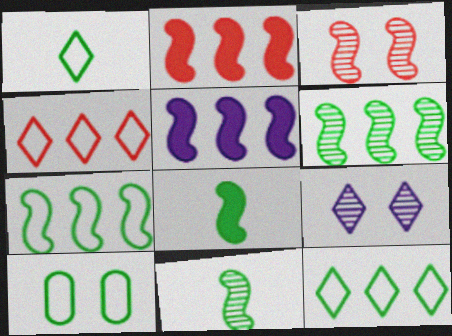[[1, 7, 10]]